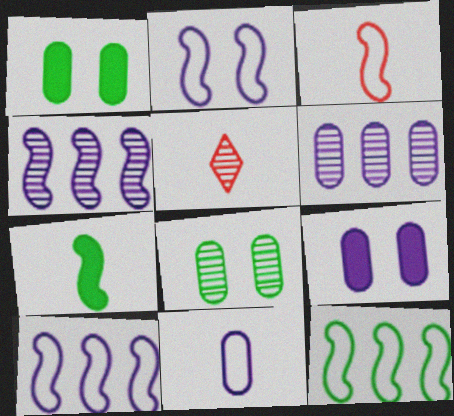[[1, 5, 10], 
[2, 3, 12], 
[4, 5, 8], 
[5, 7, 11], 
[5, 9, 12], 
[6, 9, 11]]